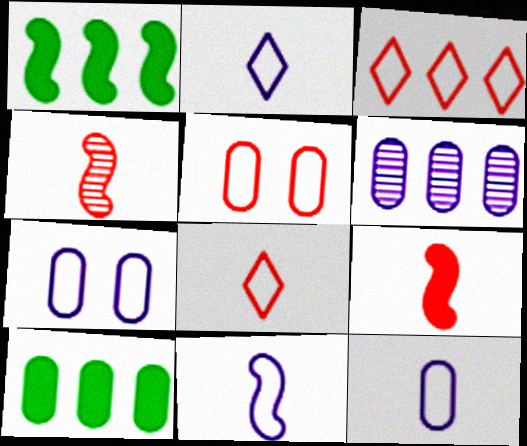[[1, 3, 6], 
[2, 11, 12]]